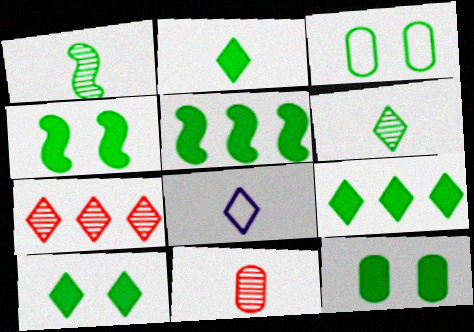[[1, 3, 9], 
[2, 5, 12], 
[2, 9, 10], 
[3, 5, 6], 
[4, 10, 12], 
[7, 8, 10]]